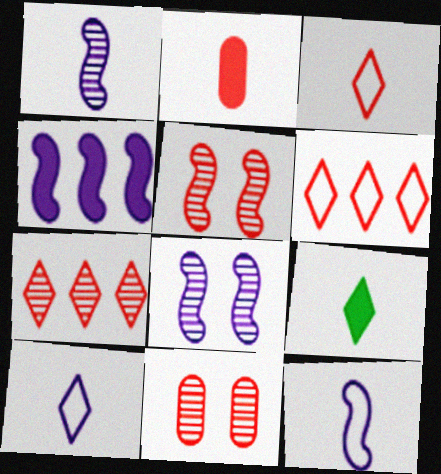[[2, 5, 6], 
[4, 8, 12]]